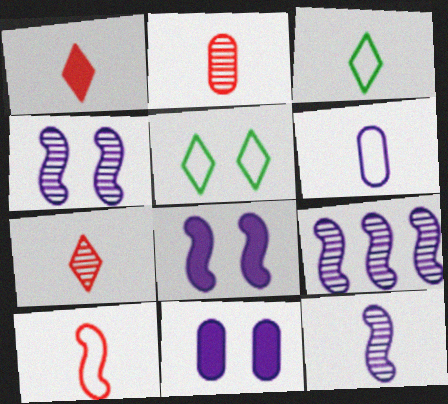[[1, 2, 10], 
[3, 6, 10], 
[4, 9, 12]]